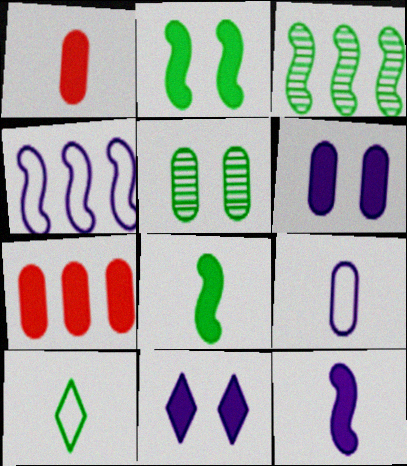[[5, 7, 9], 
[7, 8, 11]]